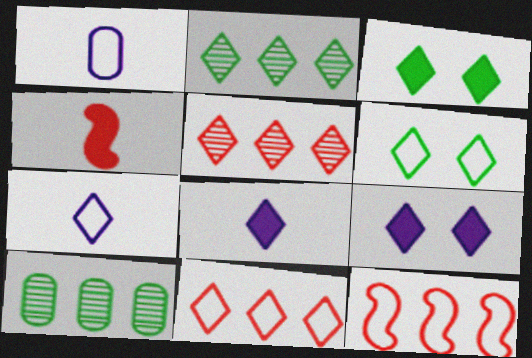[[1, 6, 12], 
[3, 5, 7], 
[5, 6, 8], 
[6, 7, 11]]